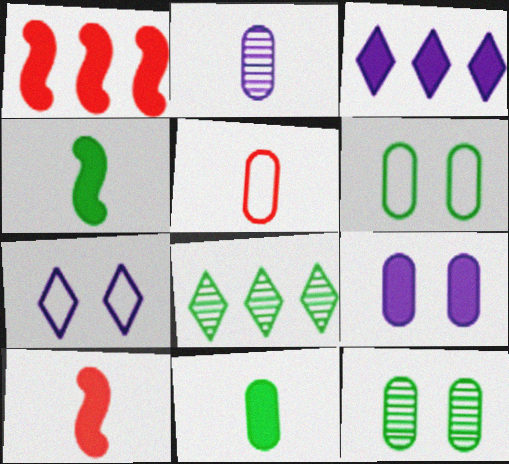[[2, 5, 11], 
[4, 6, 8]]